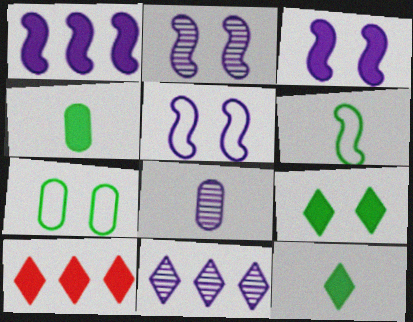[[2, 3, 5], 
[2, 8, 11], 
[3, 4, 10]]